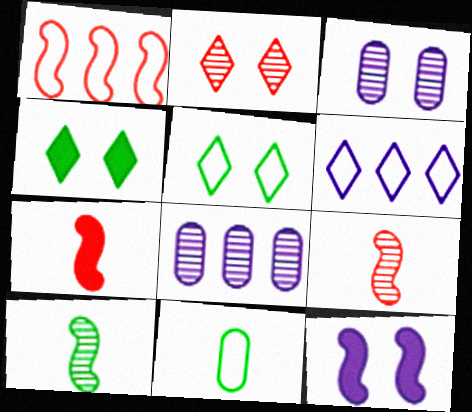[[1, 10, 12], 
[2, 8, 10], 
[5, 7, 8]]